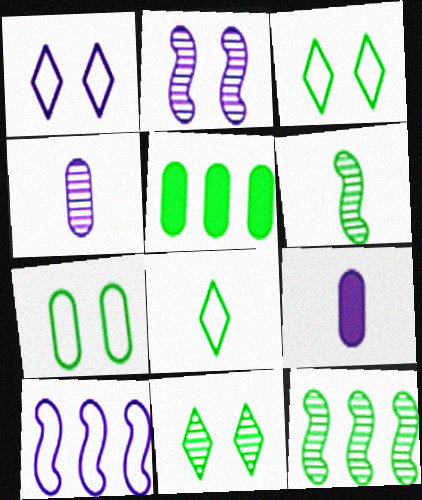[[3, 5, 6]]